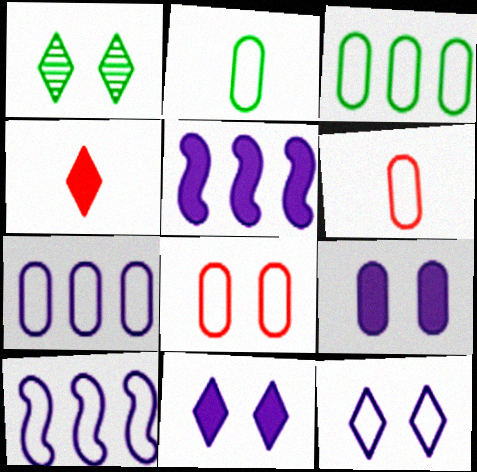[[1, 5, 6], 
[2, 7, 8]]